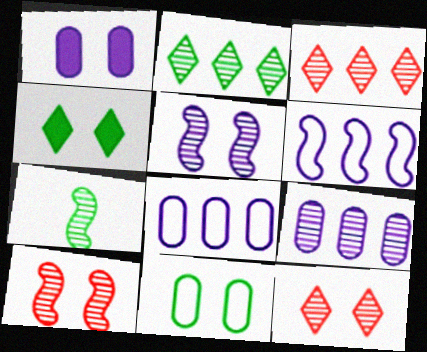[[7, 9, 12]]